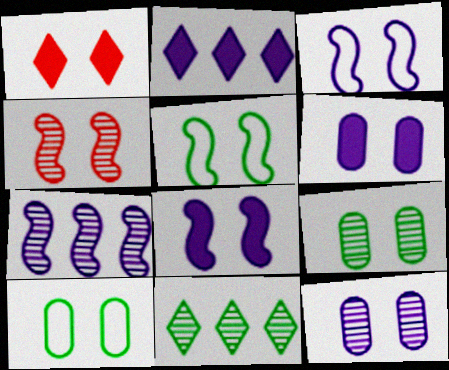[[1, 3, 9], 
[1, 5, 12], 
[4, 5, 8]]